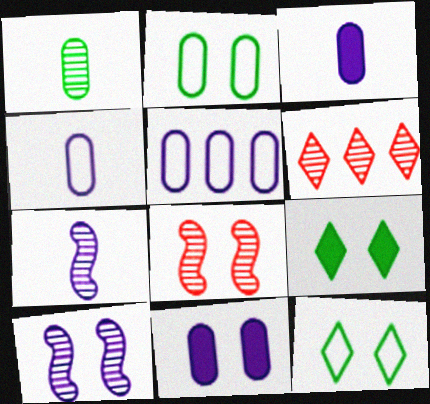[[1, 6, 10], 
[8, 11, 12]]